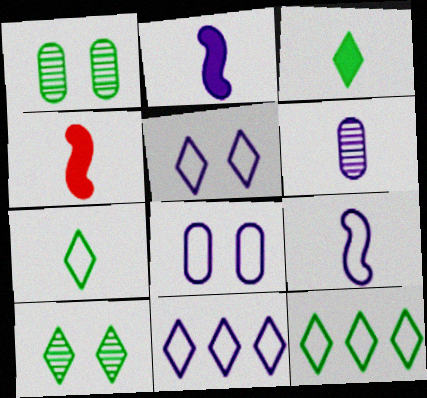[[1, 4, 11], 
[3, 10, 12], 
[4, 6, 7], 
[8, 9, 11]]